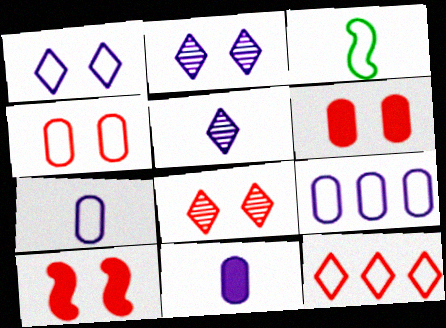[[4, 8, 10]]